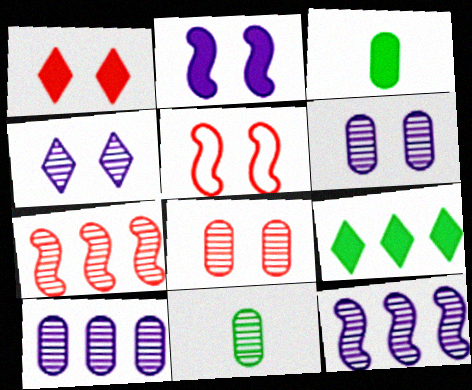[[1, 5, 8], 
[4, 7, 11], 
[8, 10, 11]]